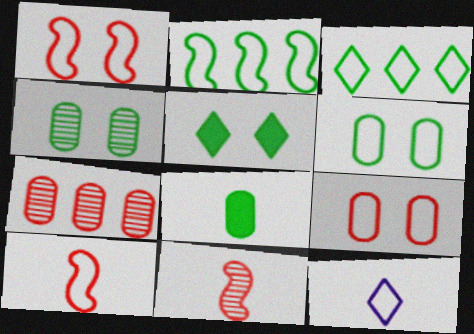[[2, 9, 12], 
[8, 11, 12]]